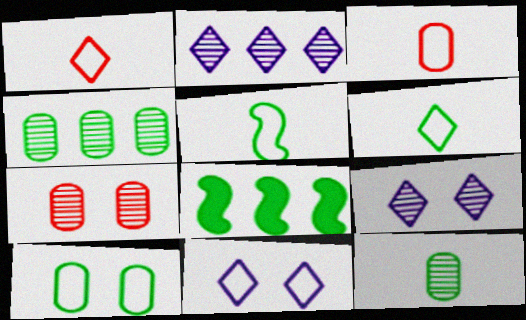[[3, 8, 9]]